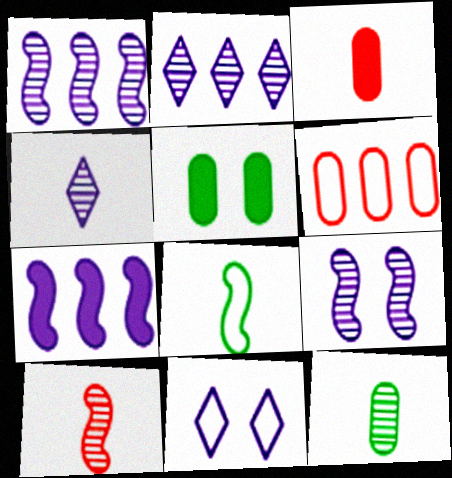[[3, 4, 8], 
[4, 10, 12], 
[6, 8, 11]]